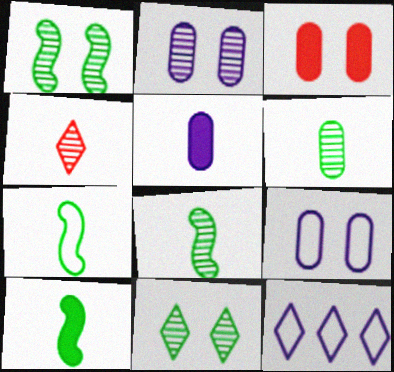[[3, 8, 12], 
[4, 5, 7], 
[7, 8, 10]]